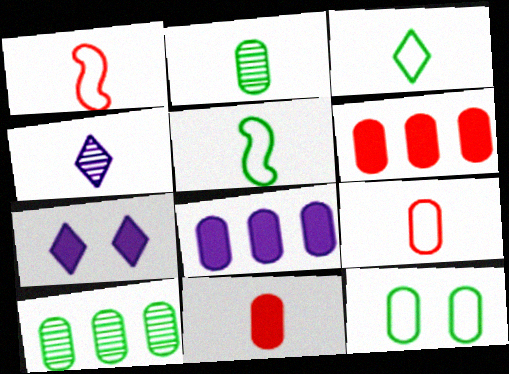[[1, 7, 10], 
[4, 5, 11]]